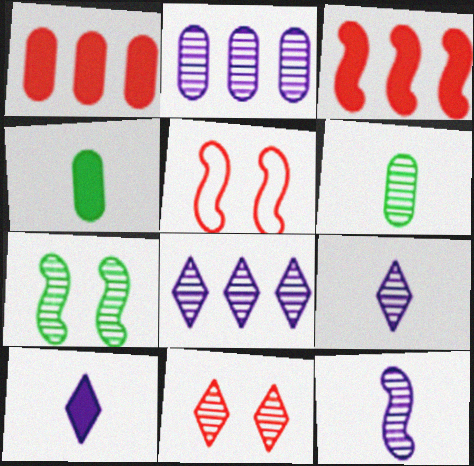[[4, 5, 8]]